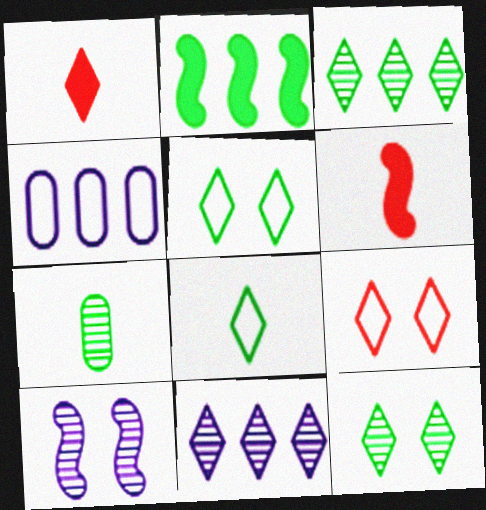[[1, 5, 11], 
[2, 5, 7], 
[4, 6, 12]]